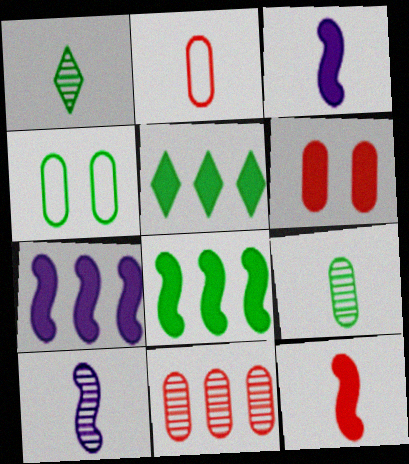[[1, 2, 3], 
[1, 4, 8], 
[2, 6, 11], 
[3, 5, 6]]